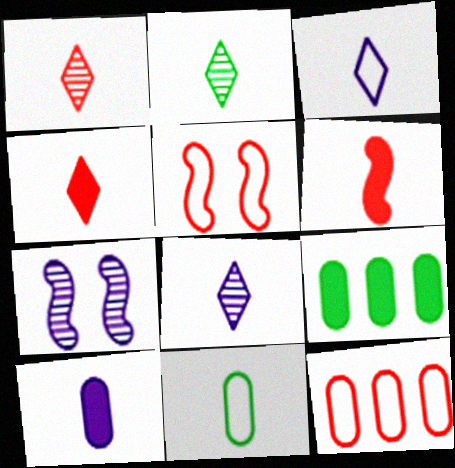[[1, 2, 8], 
[2, 3, 4], 
[5, 8, 9], 
[6, 8, 11]]